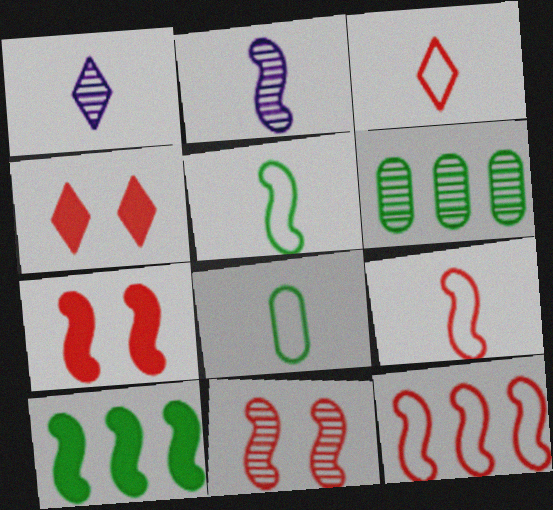[[1, 6, 11]]